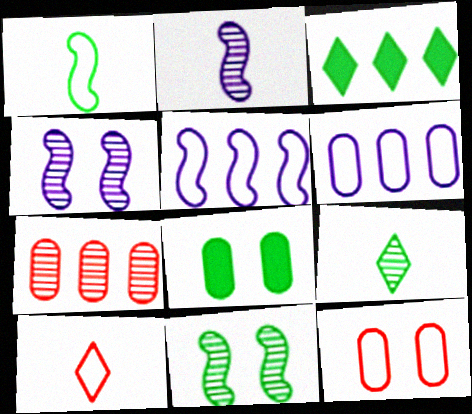[[2, 3, 12], 
[3, 5, 7], 
[4, 7, 9]]